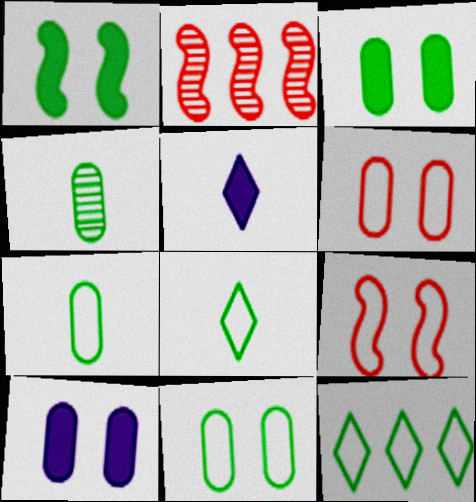[[1, 4, 12], 
[2, 5, 11], 
[2, 8, 10]]